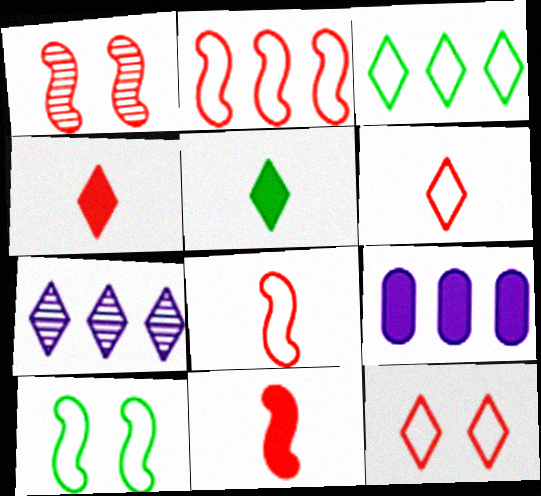[[1, 2, 11], 
[5, 7, 12]]